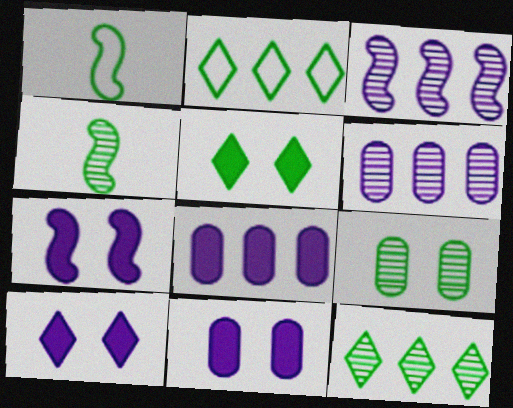[[4, 9, 12], 
[7, 10, 11]]